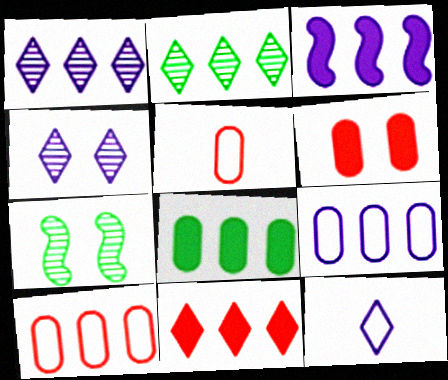[[1, 3, 9], 
[2, 3, 10], 
[3, 8, 11]]